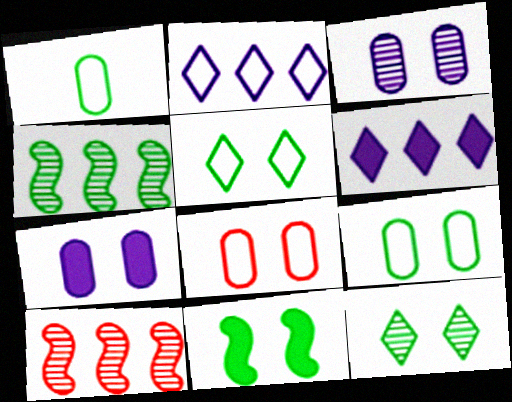[[9, 11, 12]]